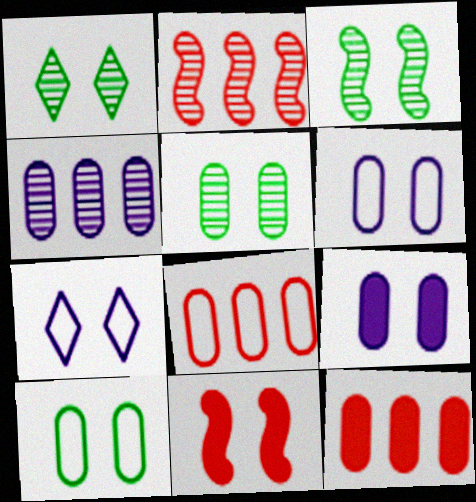[[1, 3, 5], 
[1, 6, 11], 
[5, 7, 11]]